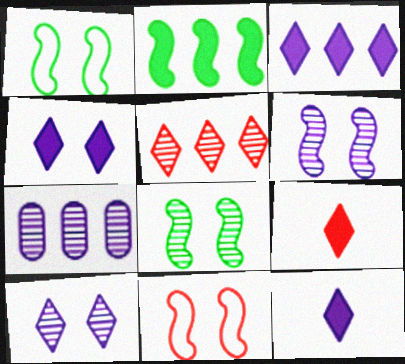[[1, 7, 9], 
[3, 4, 12]]